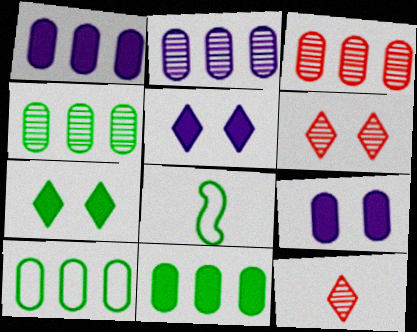[[1, 3, 10], 
[1, 6, 8], 
[2, 3, 4], 
[3, 5, 8], 
[4, 7, 8], 
[4, 10, 11]]